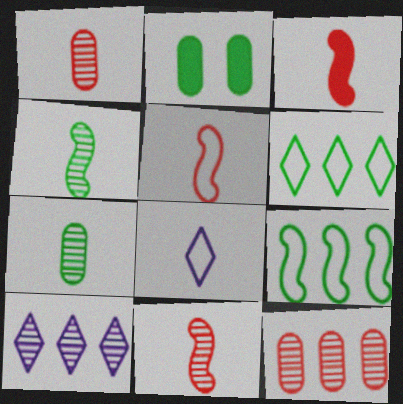[[2, 4, 6], 
[2, 5, 10], 
[3, 5, 11], 
[3, 7, 8]]